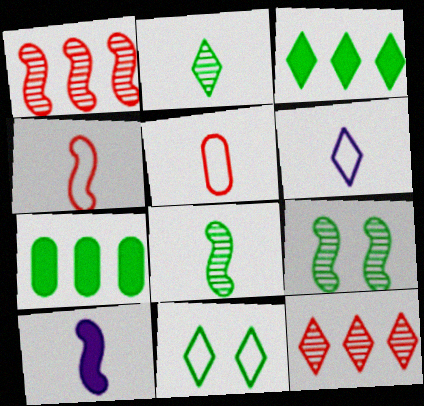[[2, 3, 11], 
[2, 5, 10], 
[4, 8, 10], 
[7, 8, 11]]